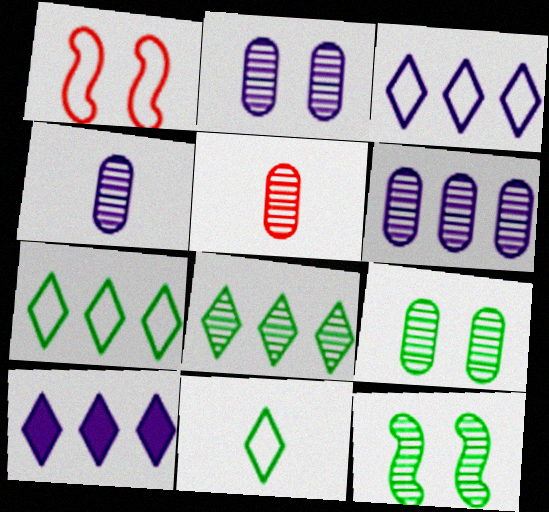[[2, 4, 6], 
[5, 6, 9]]